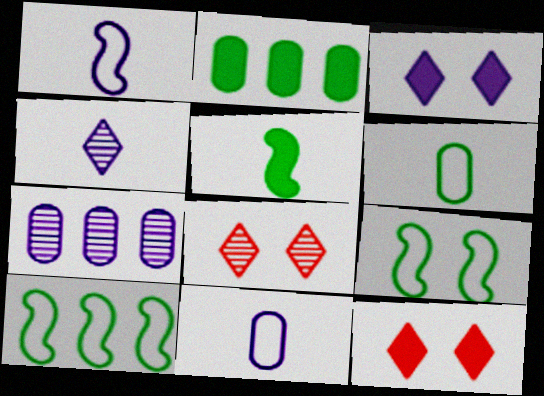[[1, 2, 8], 
[1, 3, 7]]